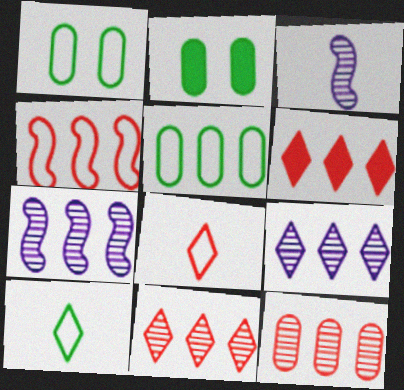[[1, 3, 6], 
[2, 7, 8], 
[4, 6, 12], 
[5, 6, 7]]